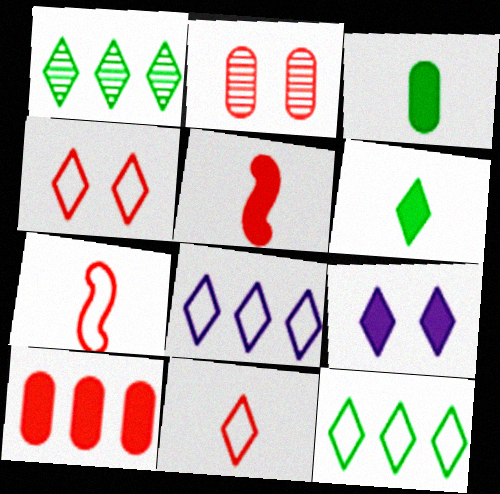[[1, 9, 11]]